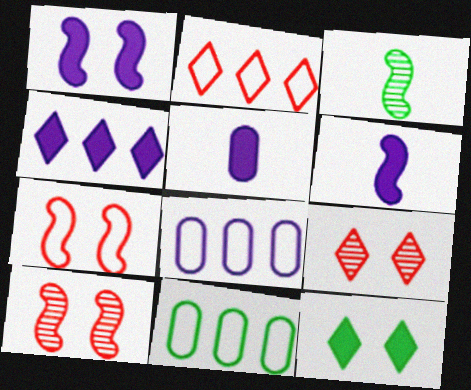[[1, 4, 5], 
[3, 11, 12], 
[6, 9, 11]]